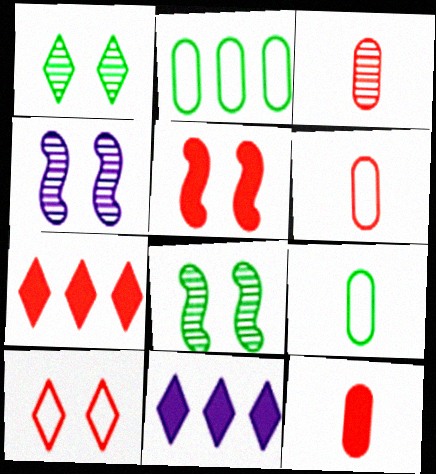[[3, 6, 12], 
[4, 7, 9], 
[5, 7, 12], 
[6, 8, 11]]